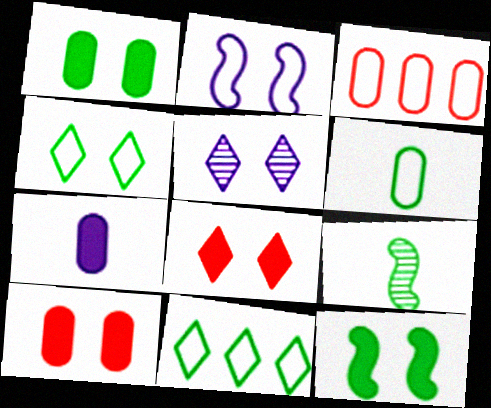[[1, 9, 11], 
[4, 5, 8]]